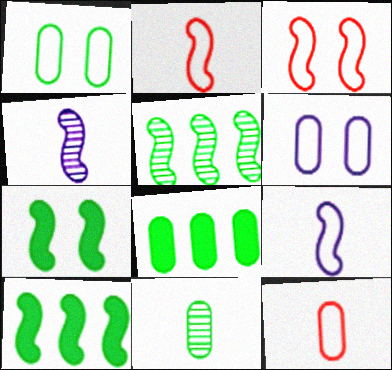[[1, 8, 11], 
[3, 4, 10]]